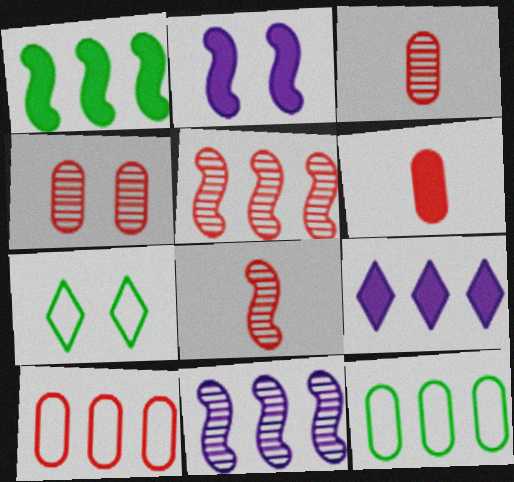[[2, 4, 7], 
[4, 6, 10], 
[5, 9, 12], 
[6, 7, 11]]